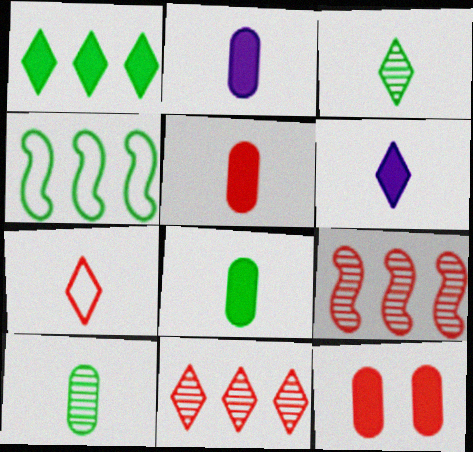[[2, 5, 8], 
[3, 6, 7], 
[7, 9, 12]]